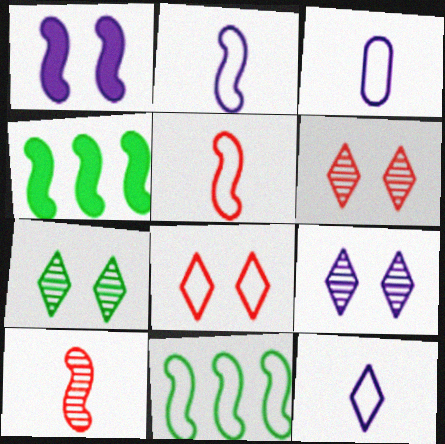[[1, 10, 11], 
[2, 3, 12], 
[3, 4, 6], 
[3, 8, 11], 
[6, 7, 9]]